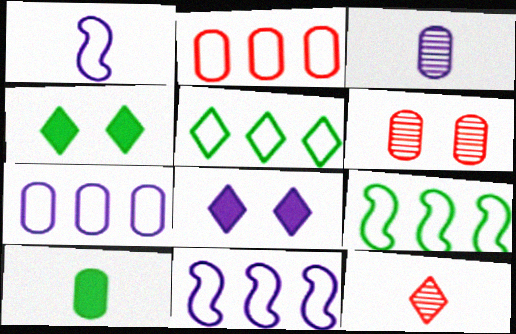[[1, 10, 12], 
[2, 5, 11], 
[3, 8, 11], 
[5, 8, 12], 
[6, 7, 10]]